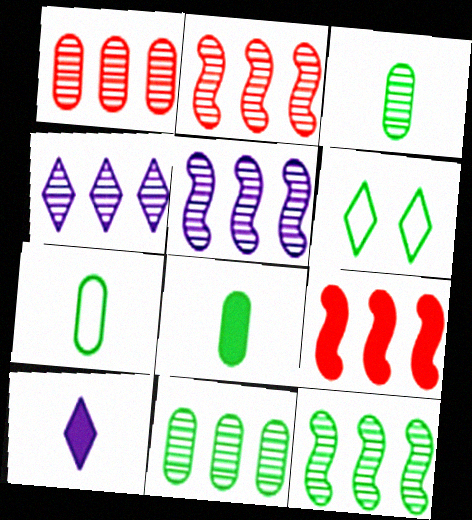[[1, 4, 12], 
[2, 4, 11], 
[2, 5, 12], 
[3, 7, 8], 
[6, 8, 12]]